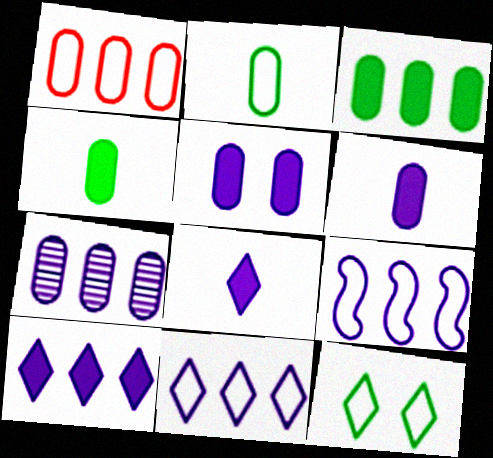[[1, 3, 7], 
[7, 9, 10]]